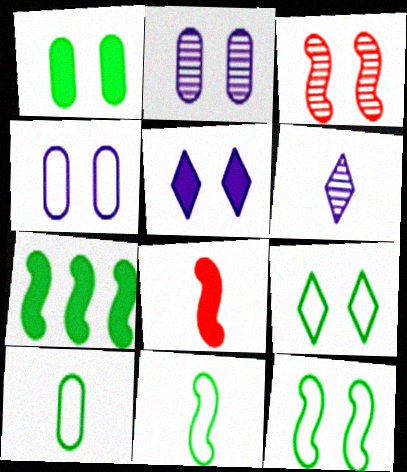[[6, 8, 10]]